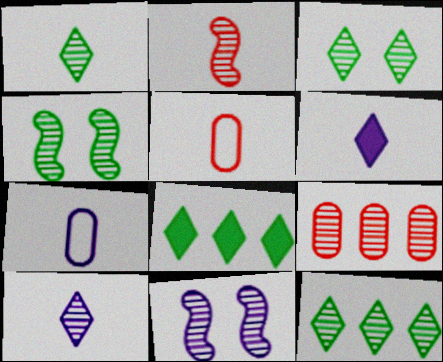[[1, 3, 12], 
[1, 9, 11], 
[4, 9, 10], 
[5, 8, 11]]